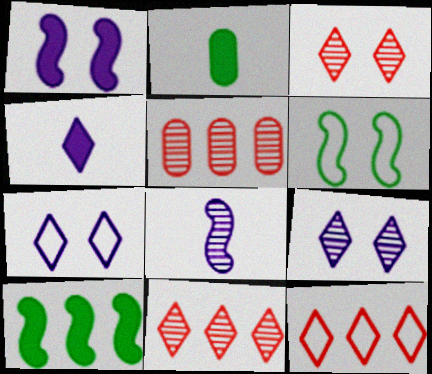[[4, 5, 6]]